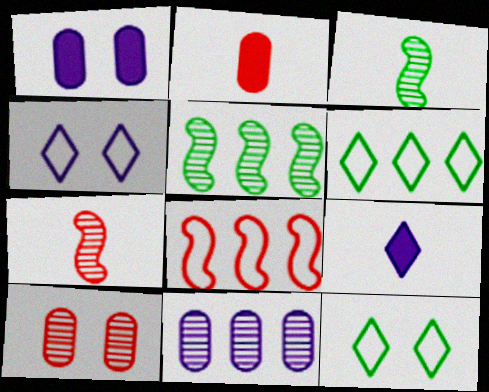[[1, 6, 7], 
[2, 4, 5]]